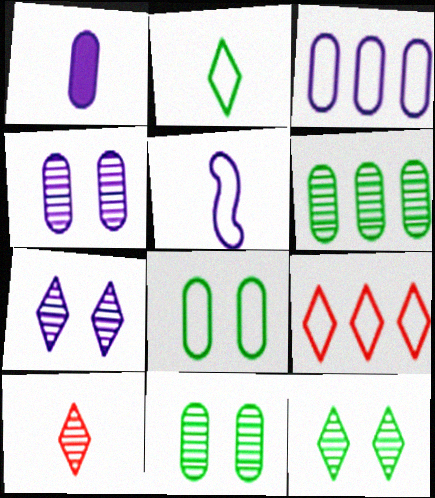[[1, 3, 4], 
[5, 8, 9]]